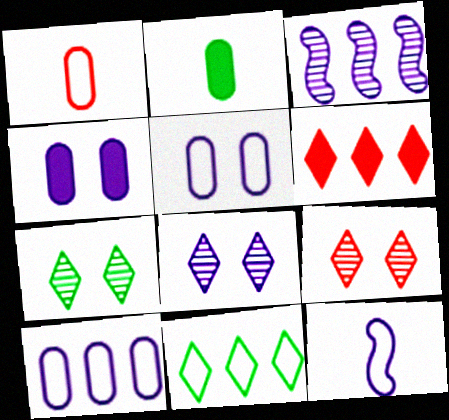[[7, 8, 9]]